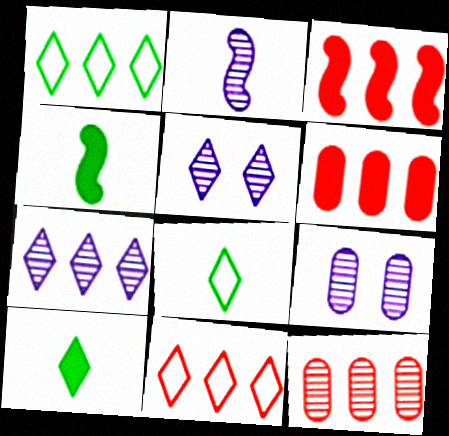[[2, 7, 9], 
[3, 8, 9], 
[3, 11, 12], 
[4, 9, 11], 
[5, 10, 11]]